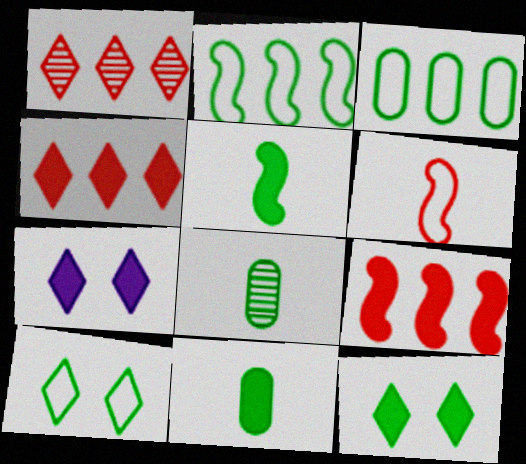[[2, 8, 12], 
[7, 9, 11]]